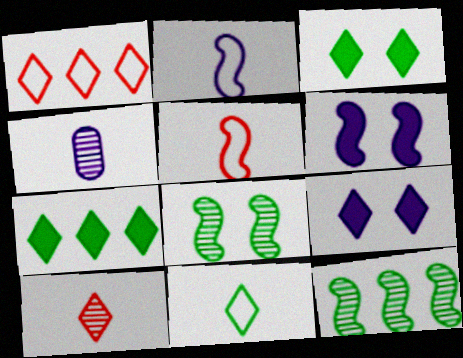[[5, 6, 12]]